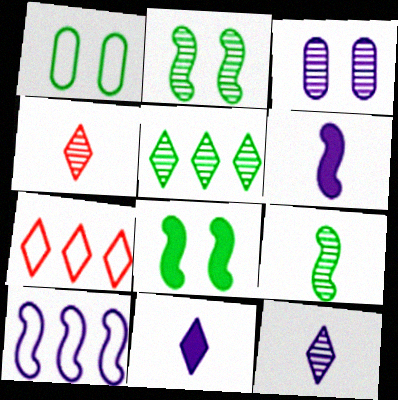[[3, 10, 11]]